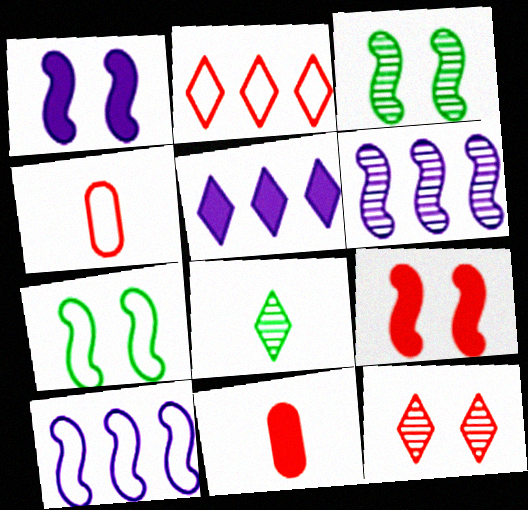[[3, 4, 5]]